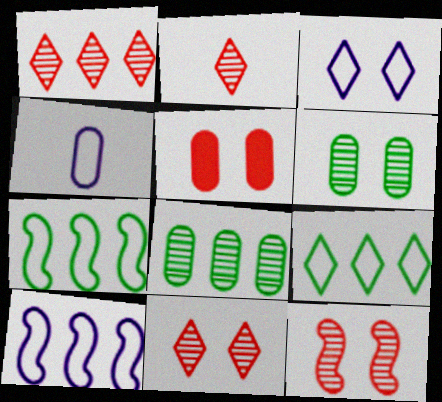[[1, 2, 11], 
[3, 4, 10], 
[4, 5, 8]]